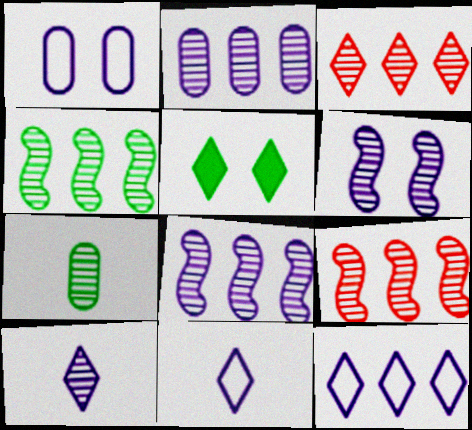[[2, 3, 4], 
[2, 6, 10], 
[3, 5, 11], 
[3, 6, 7], 
[4, 8, 9]]